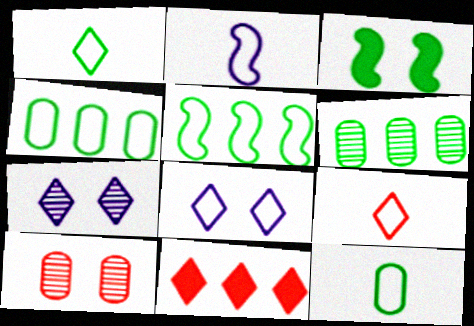[[1, 3, 6], 
[1, 7, 11], 
[2, 9, 12], 
[3, 8, 10]]